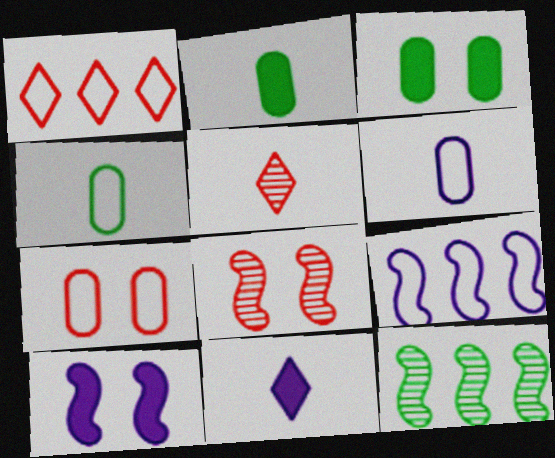[[3, 5, 9], 
[7, 11, 12]]